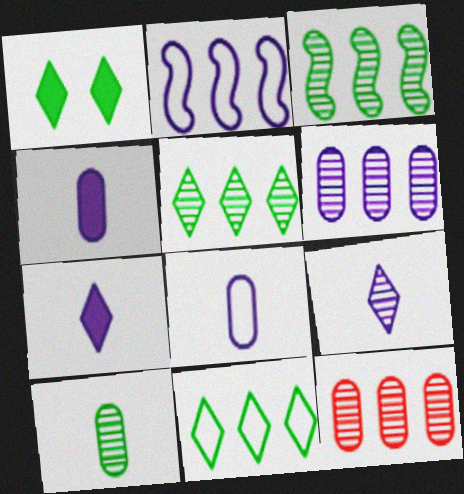[]